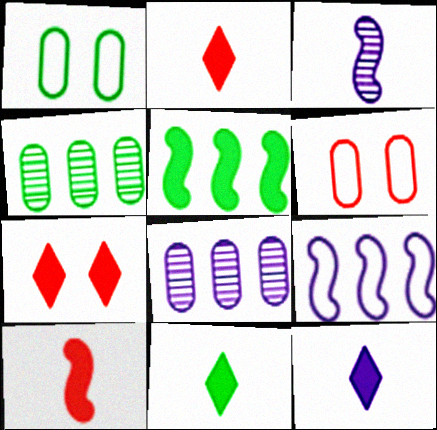[[2, 11, 12]]